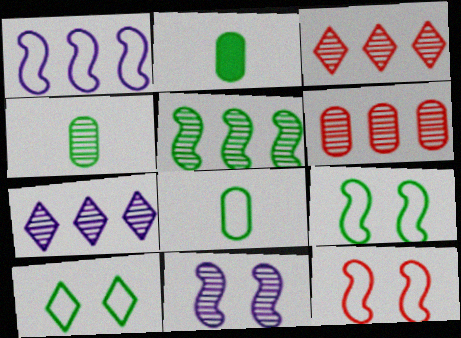[[2, 4, 8], 
[2, 5, 10], 
[2, 7, 12], 
[3, 4, 11], 
[5, 6, 7]]